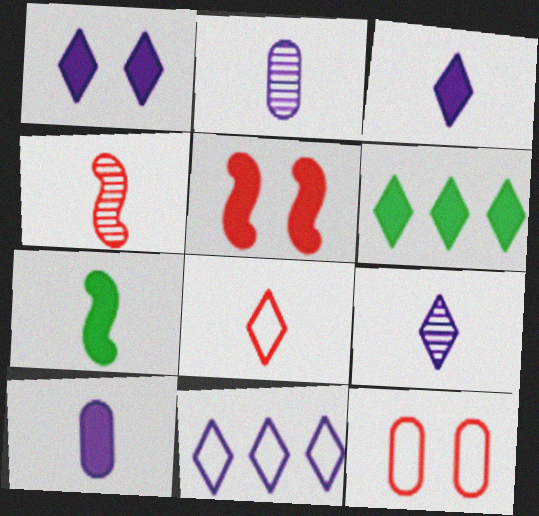[[1, 9, 11], 
[2, 7, 8], 
[5, 6, 10]]